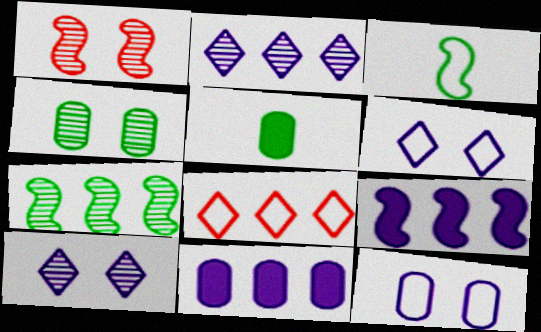[[1, 3, 9], 
[1, 4, 10], 
[3, 8, 12], 
[7, 8, 11]]